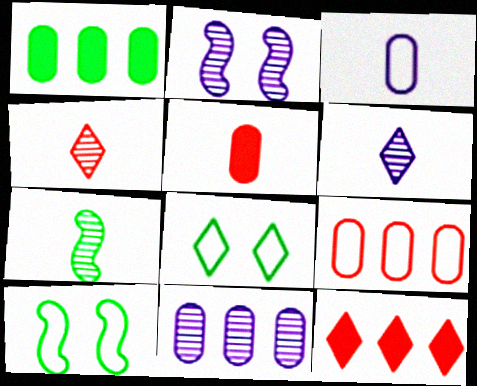[[1, 7, 8], 
[1, 9, 11], 
[2, 6, 11], 
[6, 8, 12]]